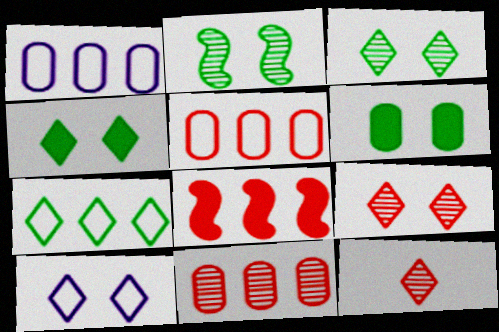[[4, 9, 10]]